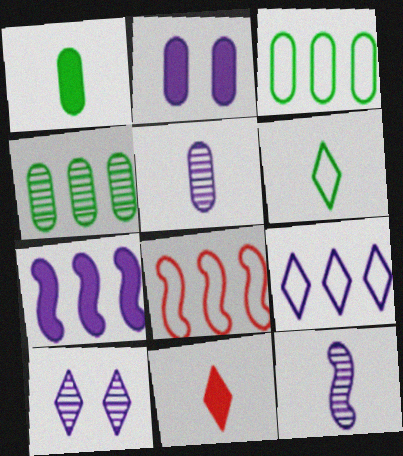[[1, 8, 10], 
[2, 9, 12], 
[3, 8, 9]]